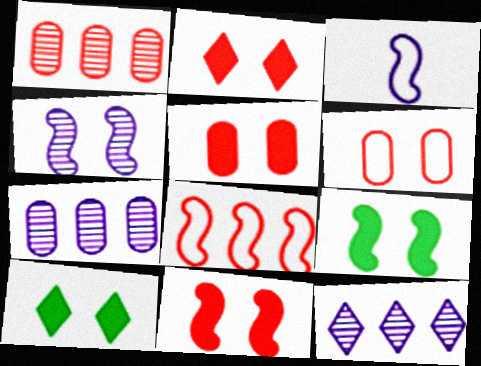[[1, 3, 10], 
[2, 5, 11], 
[4, 6, 10]]